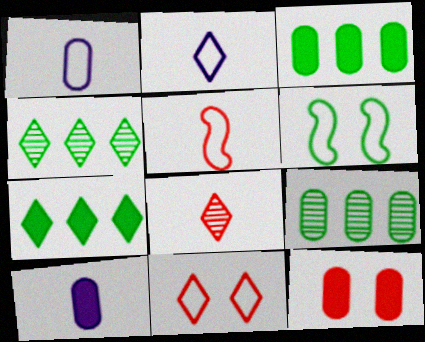[[1, 9, 12], 
[3, 10, 12]]